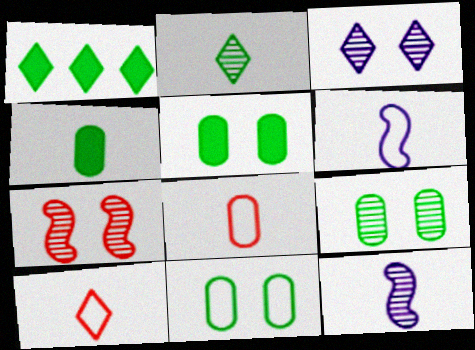[[1, 3, 10], 
[3, 7, 9], 
[4, 10, 12], 
[5, 9, 11]]